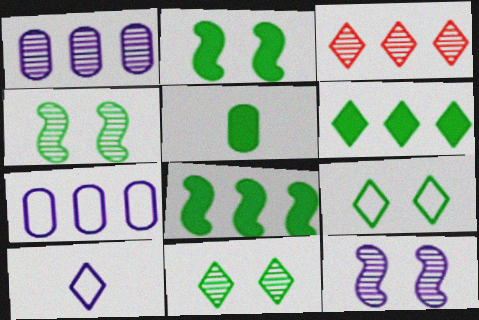[[2, 5, 6], 
[3, 7, 8]]